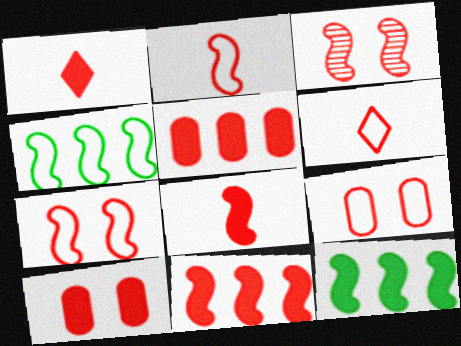[[1, 10, 11], 
[2, 3, 11], 
[3, 5, 6]]